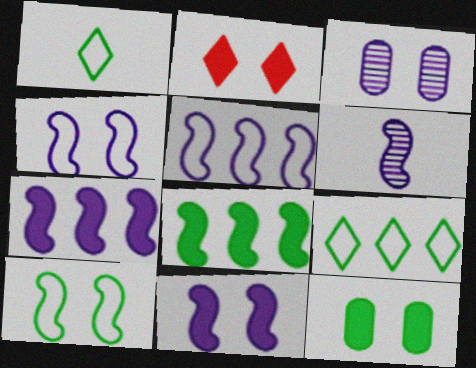[[2, 3, 10], 
[2, 11, 12], 
[4, 6, 7], 
[5, 6, 11]]